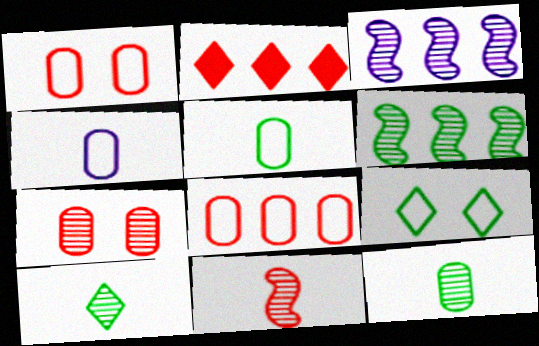[[1, 2, 11], 
[3, 7, 10]]